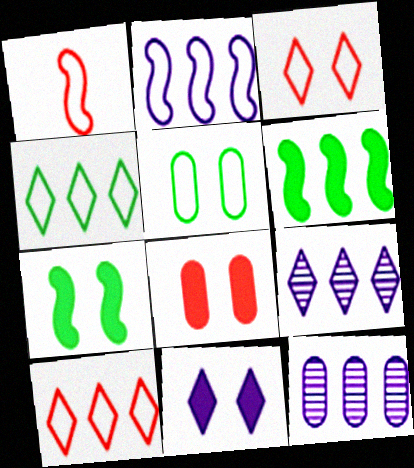[[6, 10, 12], 
[7, 8, 11]]